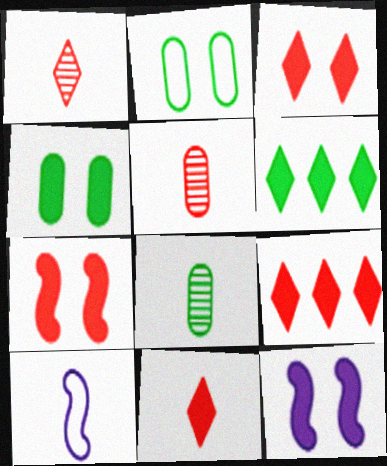[[3, 4, 12], 
[3, 9, 11], 
[8, 10, 11]]